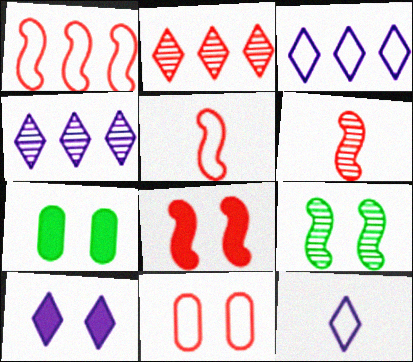[[1, 6, 8], 
[3, 6, 7], 
[4, 5, 7], 
[4, 10, 12], 
[7, 8, 10], 
[9, 10, 11]]